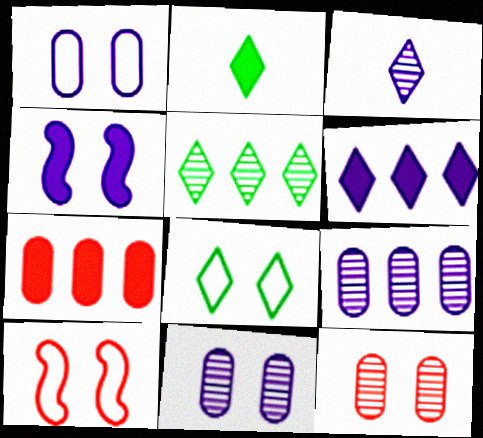[[1, 8, 10], 
[2, 4, 7], 
[2, 5, 8], 
[2, 9, 10], 
[4, 8, 12]]